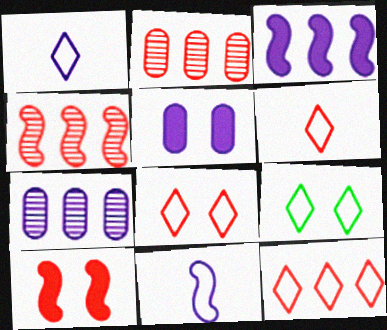[[1, 9, 12], 
[2, 6, 10], 
[6, 8, 12]]